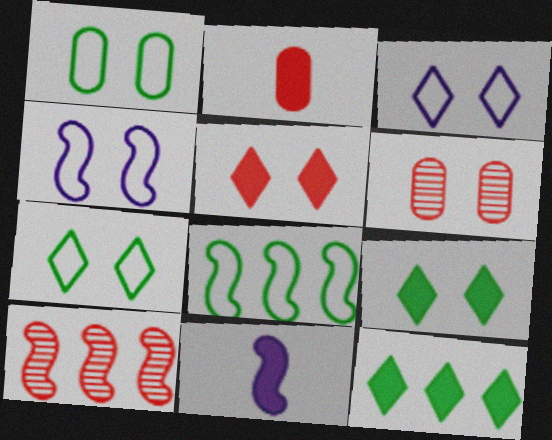[[4, 6, 9]]